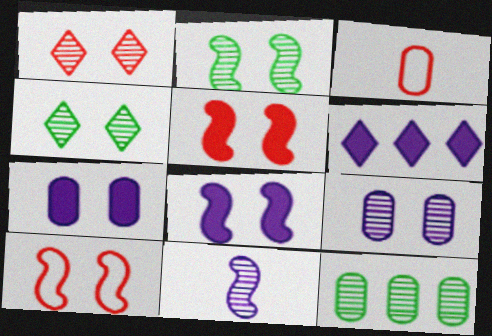[[1, 2, 9], 
[1, 11, 12], 
[2, 3, 6], 
[2, 8, 10], 
[3, 7, 12], 
[4, 7, 10]]